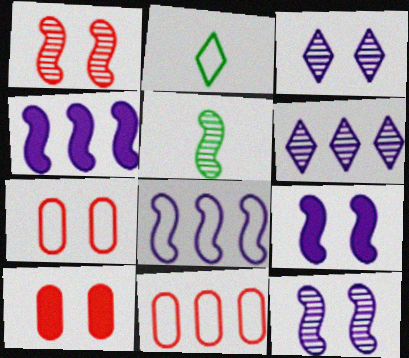[[2, 7, 8]]